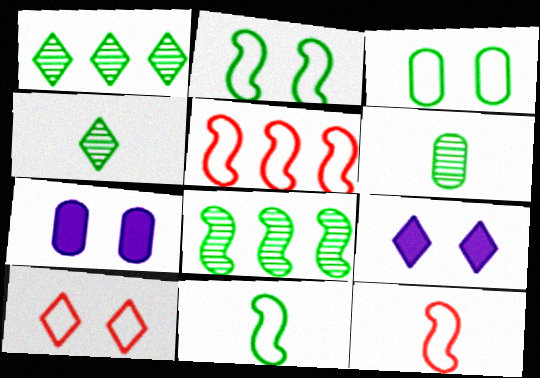[[1, 7, 12], 
[4, 5, 7], 
[5, 6, 9]]